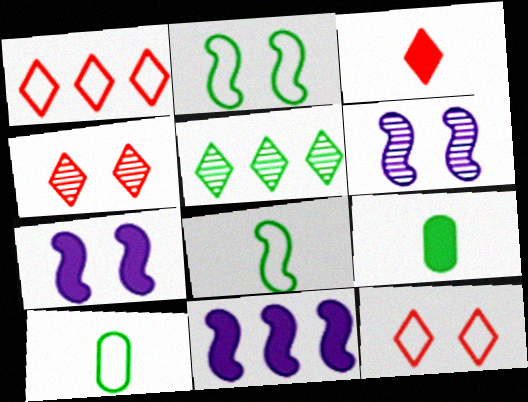[[1, 3, 4], 
[1, 6, 9], 
[2, 5, 9], 
[4, 10, 11]]